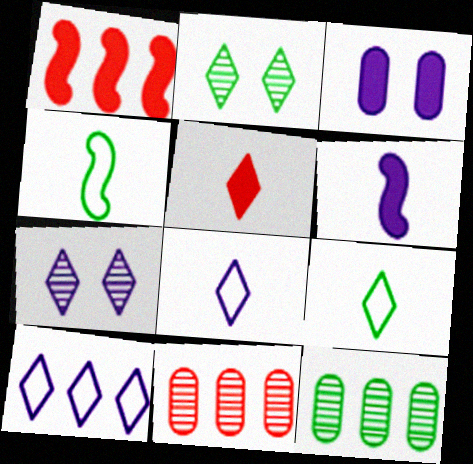[[1, 10, 12], 
[2, 5, 10]]